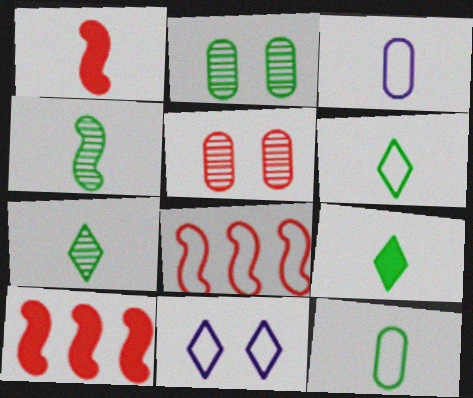[[1, 3, 7], 
[4, 9, 12], 
[6, 7, 9], 
[8, 11, 12]]